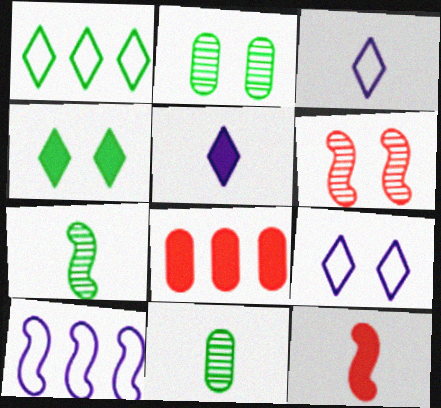[[3, 11, 12], 
[7, 8, 9]]